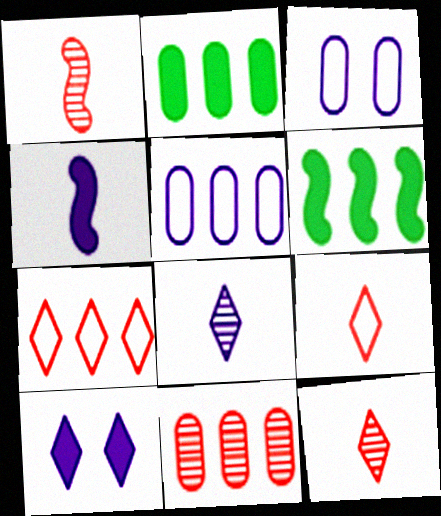[[2, 5, 11], 
[3, 6, 12]]